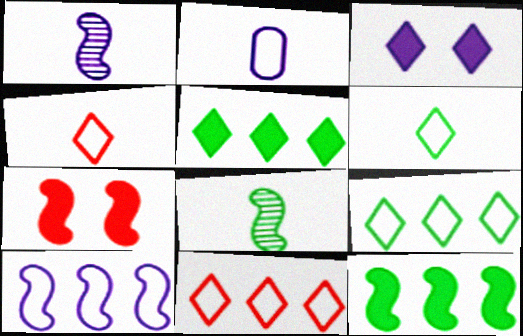[[7, 8, 10]]